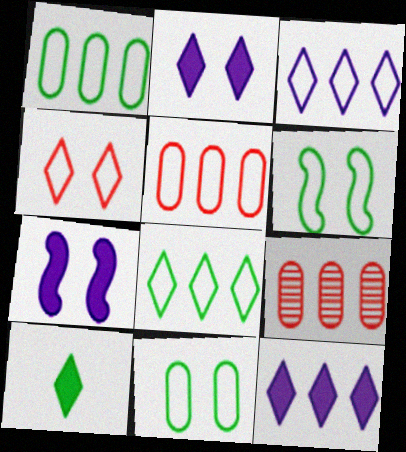[]